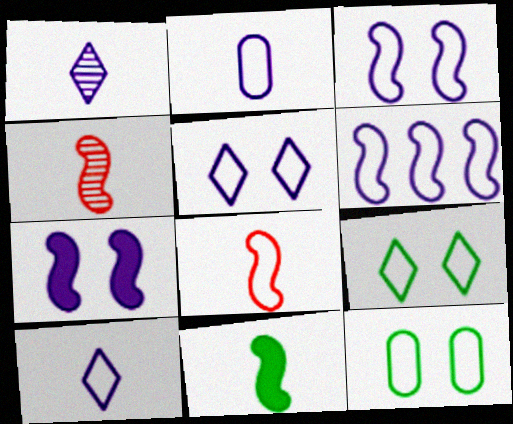[[2, 5, 6]]